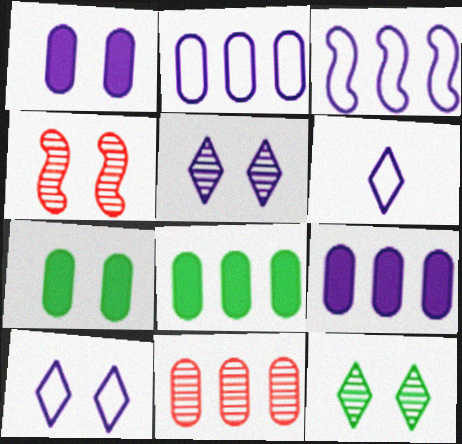[[2, 8, 11], 
[4, 6, 8], 
[4, 7, 10]]